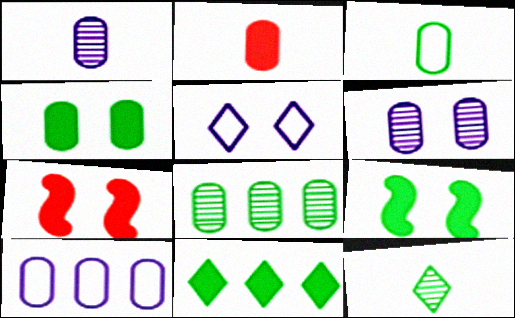[[1, 2, 3], 
[3, 4, 8], 
[7, 10, 12]]